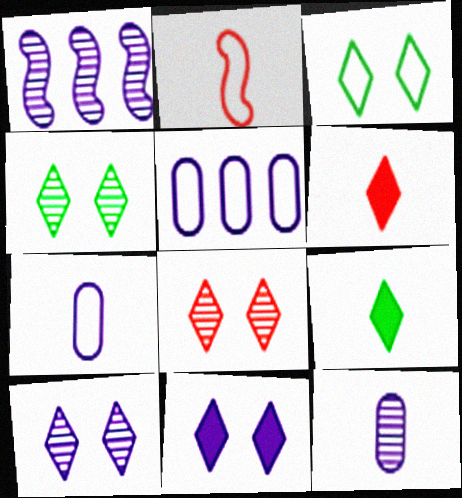[[1, 7, 11], 
[1, 10, 12], 
[2, 3, 5], 
[2, 9, 12], 
[3, 8, 11], 
[4, 8, 10]]